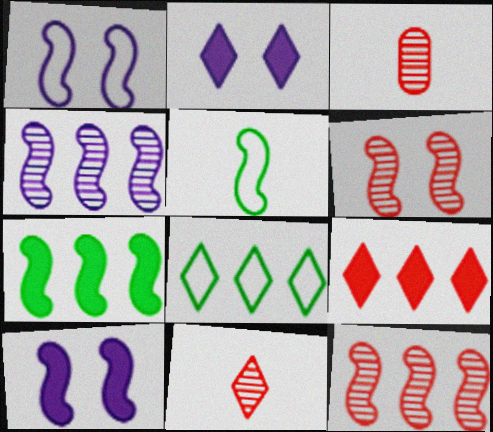[[2, 8, 11], 
[3, 8, 10], 
[5, 10, 12]]